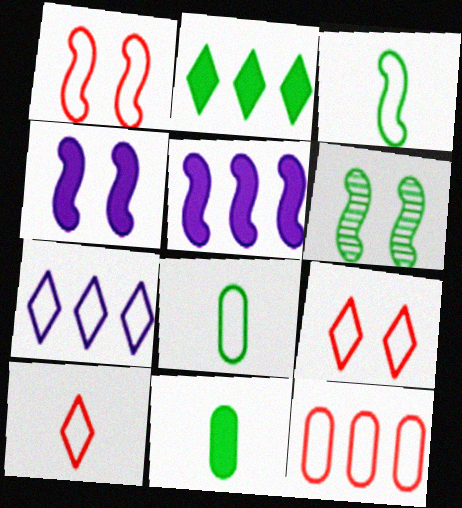[[1, 4, 6], 
[1, 7, 8], 
[1, 10, 12], 
[2, 6, 8]]